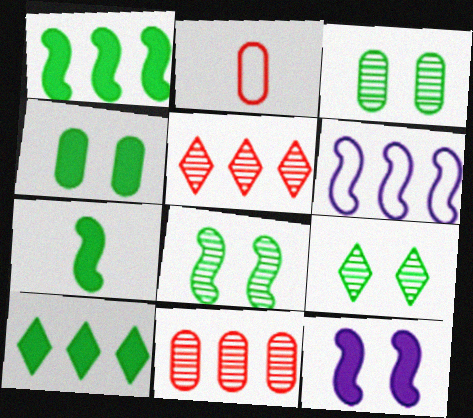[[3, 8, 9], 
[4, 7, 10], 
[6, 10, 11]]